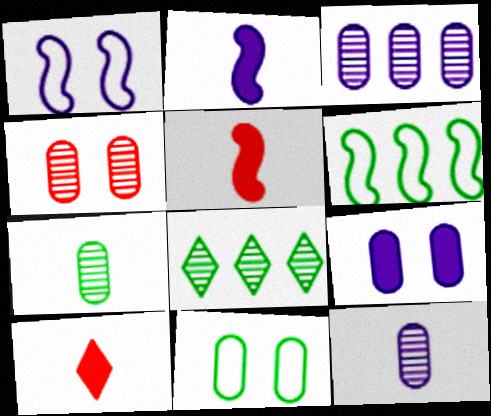[[3, 4, 7], 
[4, 9, 11]]